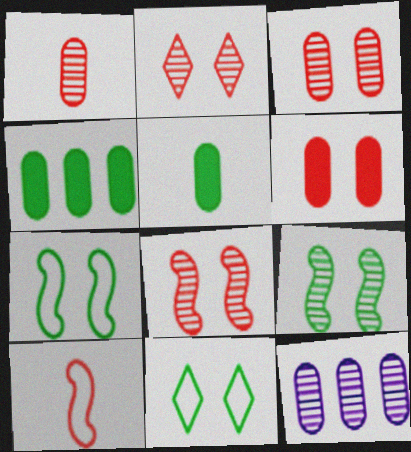[[2, 3, 8]]